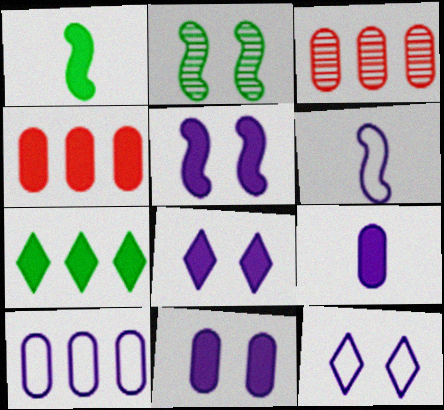[[1, 3, 12], 
[1, 4, 8], 
[5, 8, 11], 
[6, 10, 12]]